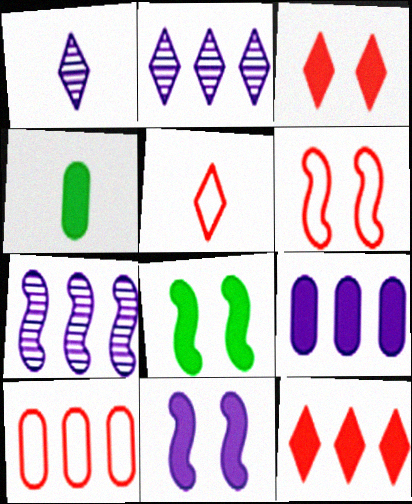[[1, 8, 10], 
[2, 4, 6], 
[4, 11, 12], 
[5, 6, 10]]